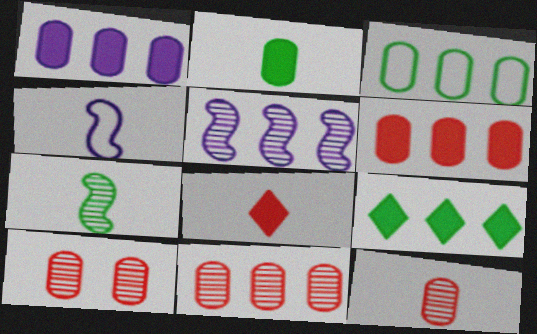[[1, 3, 11], 
[4, 9, 10], 
[10, 11, 12]]